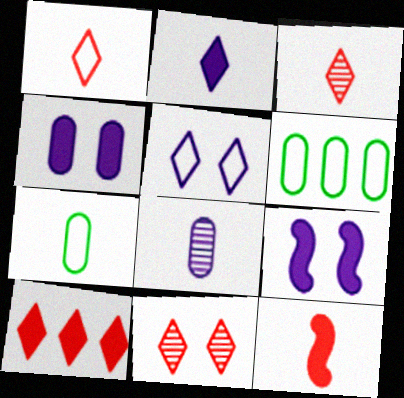[[1, 10, 11], 
[3, 6, 9]]